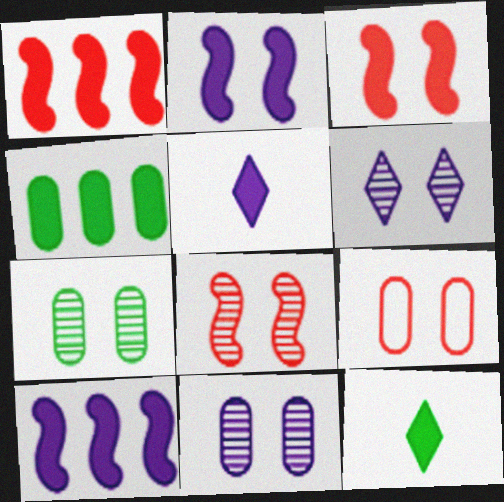[[3, 4, 5], 
[6, 7, 8]]